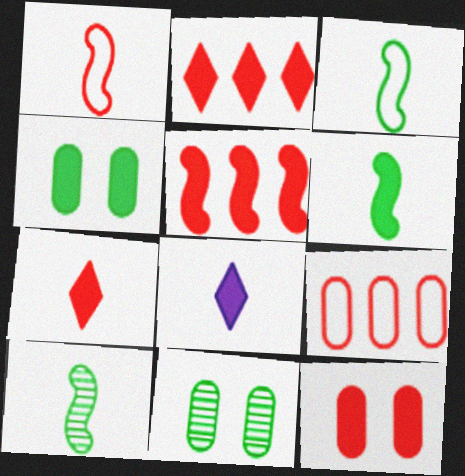[[3, 6, 10], 
[4, 5, 8], 
[5, 7, 12]]